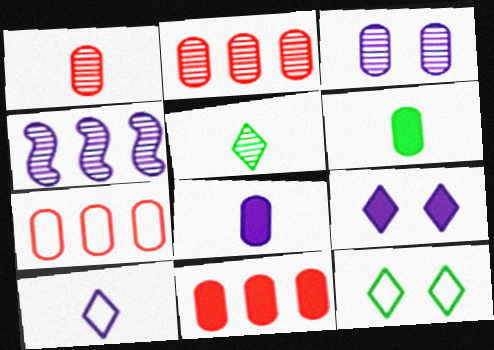[[2, 7, 11], 
[3, 6, 7]]